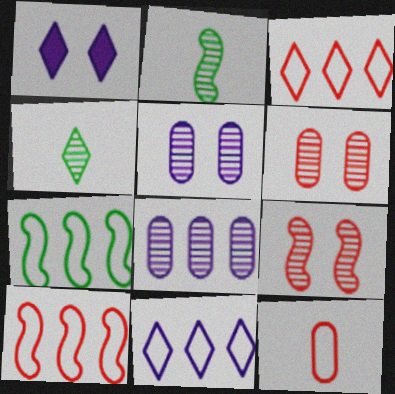[[1, 3, 4], 
[4, 8, 9]]